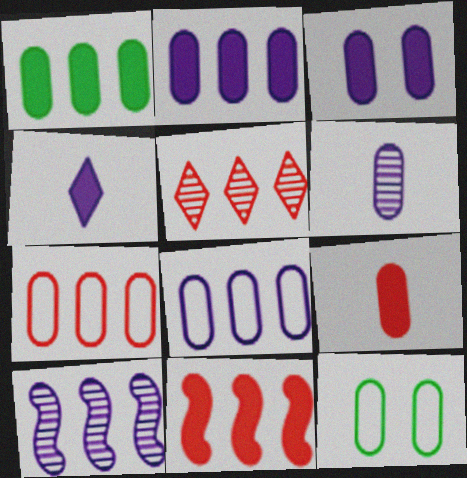[[1, 3, 9], 
[3, 6, 8], 
[5, 7, 11]]